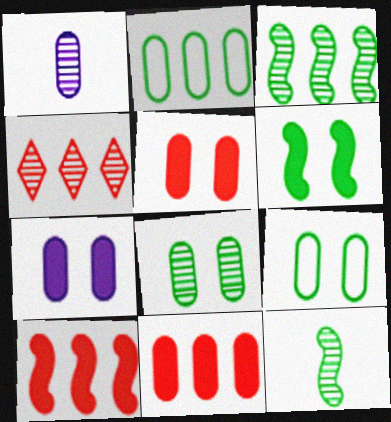[[1, 2, 5], 
[1, 9, 11]]